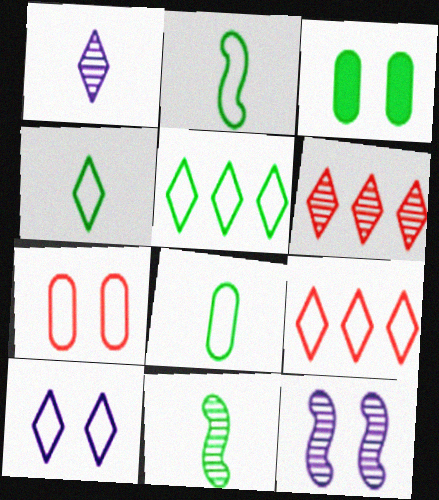[[2, 4, 8], 
[3, 5, 11], 
[4, 9, 10]]